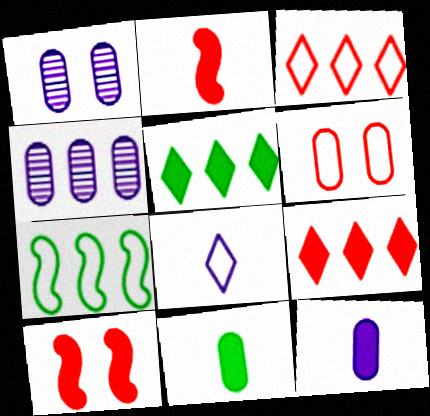[[4, 6, 11], 
[4, 7, 9], 
[5, 10, 12], 
[6, 7, 8]]